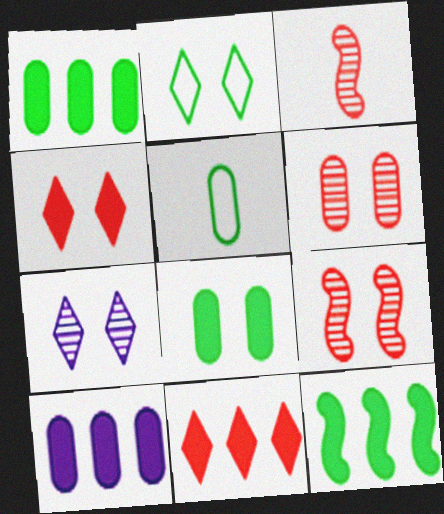[[2, 3, 10], 
[2, 4, 7], 
[5, 6, 10], 
[10, 11, 12]]